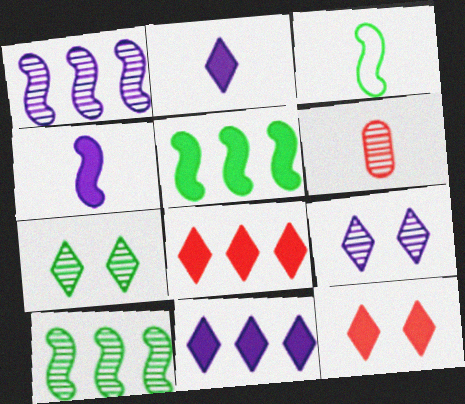[[1, 6, 7], 
[2, 3, 6], 
[6, 9, 10]]